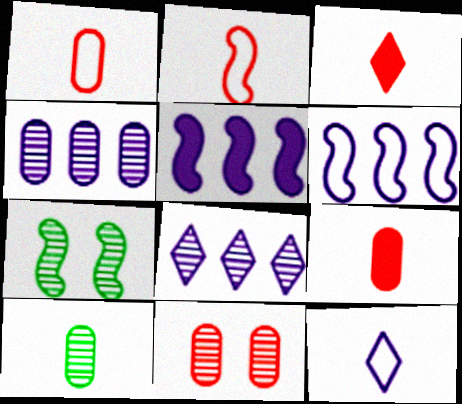[[2, 5, 7], 
[4, 10, 11]]